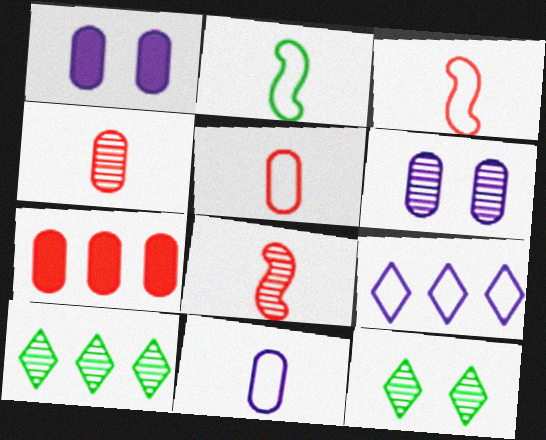[[1, 3, 10], 
[6, 8, 10]]